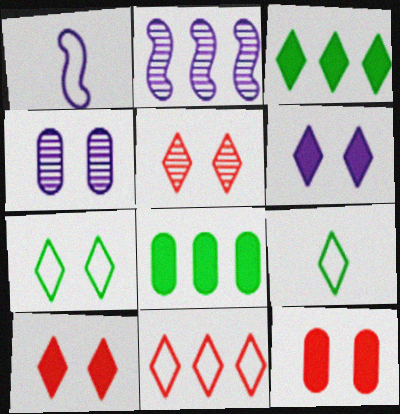[[1, 5, 8], 
[2, 8, 11], 
[2, 9, 12], 
[5, 6, 7]]